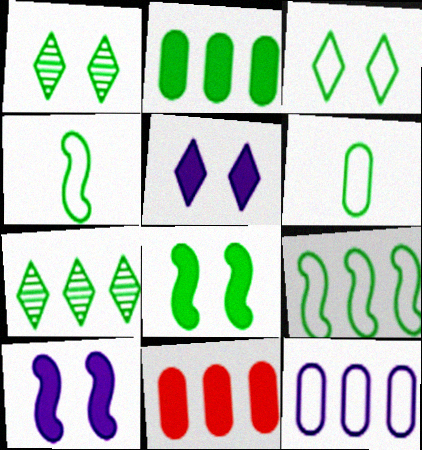[[1, 2, 4], 
[2, 7, 9], 
[3, 6, 9], 
[6, 7, 8]]